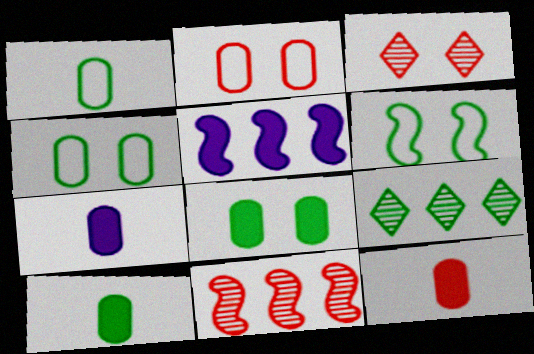[[1, 3, 5], 
[6, 9, 10], 
[7, 10, 12]]